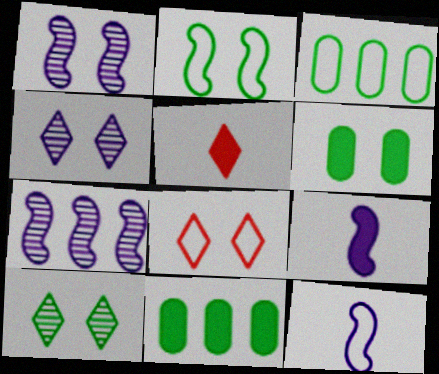[[1, 3, 5], 
[1, 6, 8], 
[2, 6, 10], 
[3, 8, 12]]